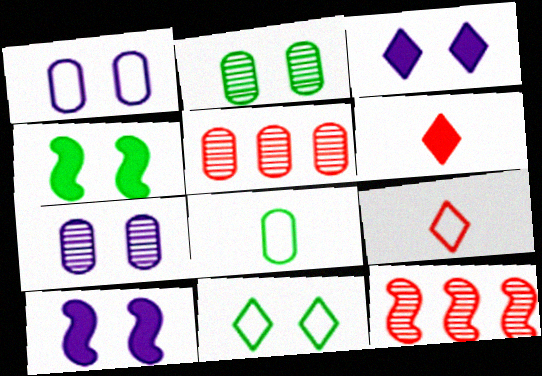[[2, 4, 11], 
[3, 8, 12]]